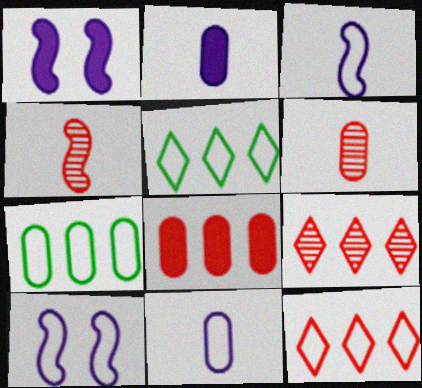[[1, 5, 6]]